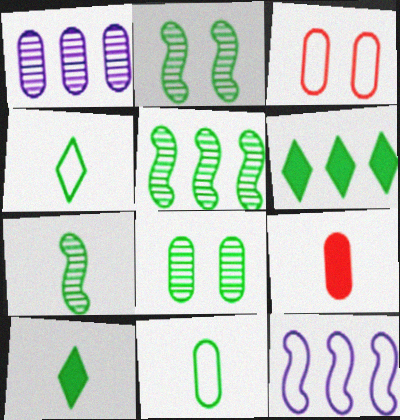[[2, 5, 7], 
[2, 6, 11], 
[3, 4, 12], 
[7, 10, 11]]